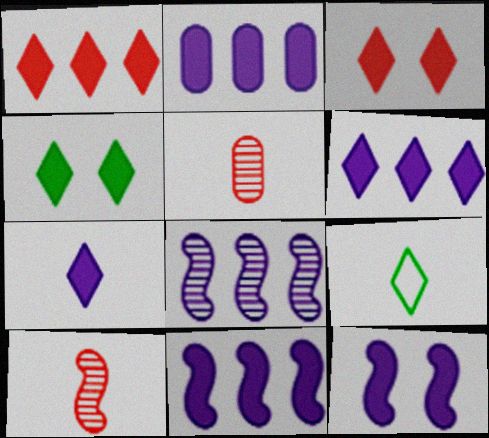[[1, 4, 7], 
[2, 6, 11], 
[2, 7, 12]]